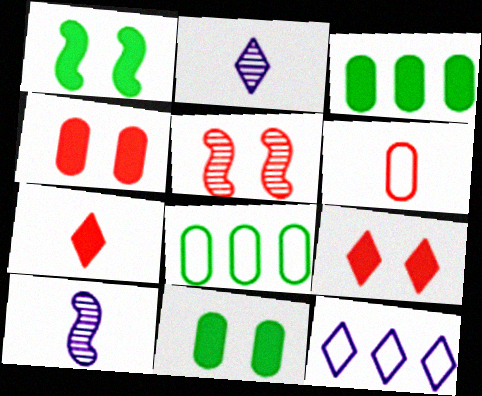[[8, 9, 10]]